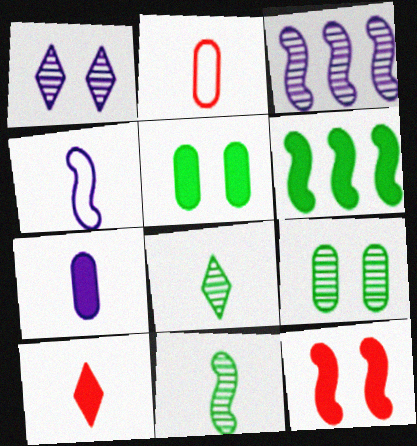[[1, 2, 6]]